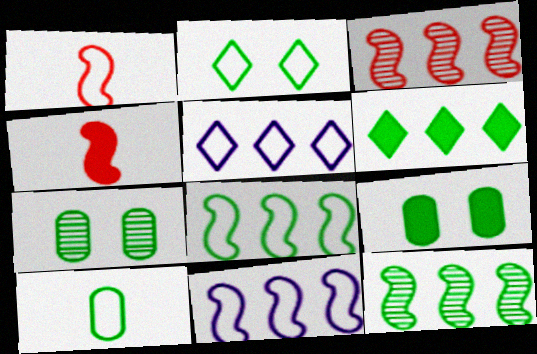[[2, 8, 10], 
[4, 5, 7]]